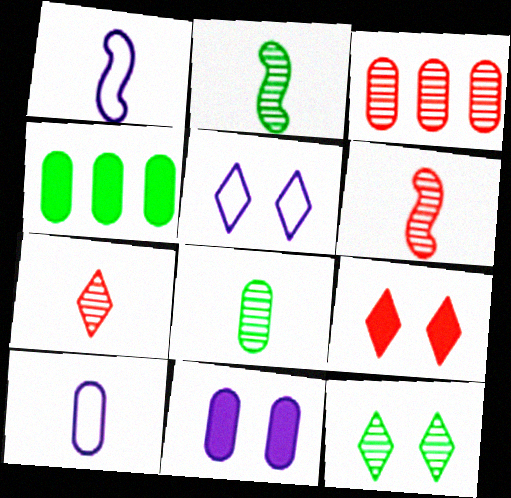[[4, 5, 6], 
[5, 9, 12]]